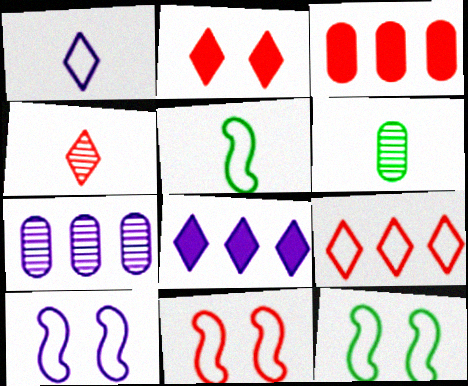[[2, 4, 9], 
[2, 5, 7], 
[3, 4, 11], 
[6, 8, 11], 
[10, 11, 12]]